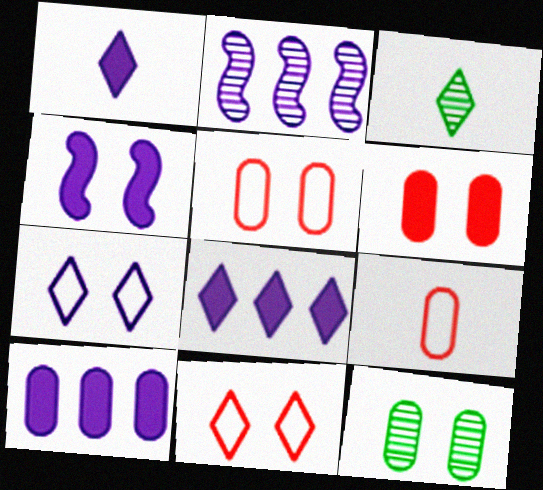[[1, 4, 10], 
[3, 8, 11], 
[4, 11, 12], 
[9, 10, 12]]